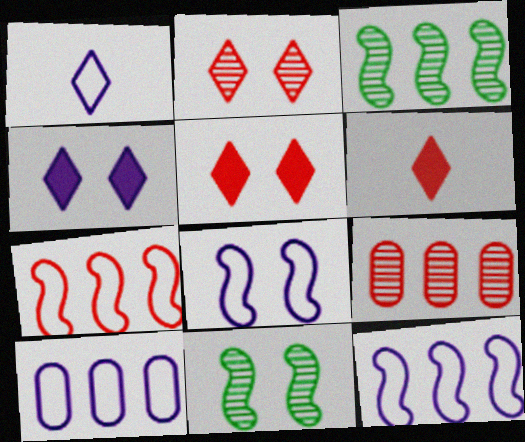[[1, 8, 10], 
[6, 10, 11]]